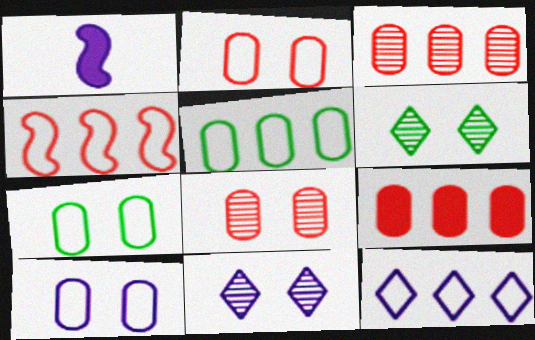[[2, 7, 10], 
[4, 5, 12]]